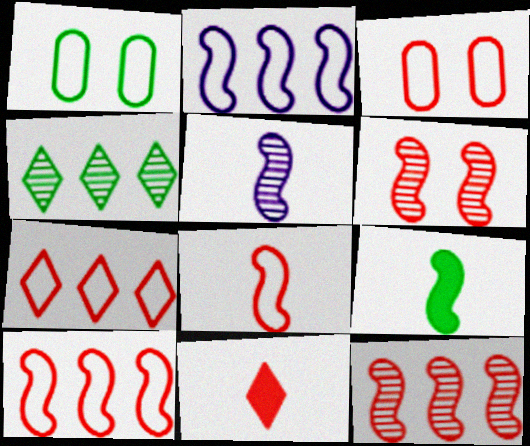[[1, 4, 9], 
[2, 6, 9], 
[3, 7, 8], 
[3, 11, 12], 
[5, 8, 9]]